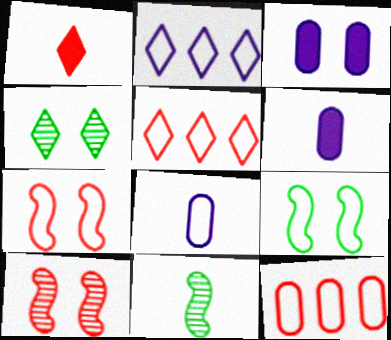[[1, 2, 4], 
[1, 8, 11], 
[1, 10, 12], 
[3, 4, 7], 
[3, 5, 11], 
[5, 8, 9]]